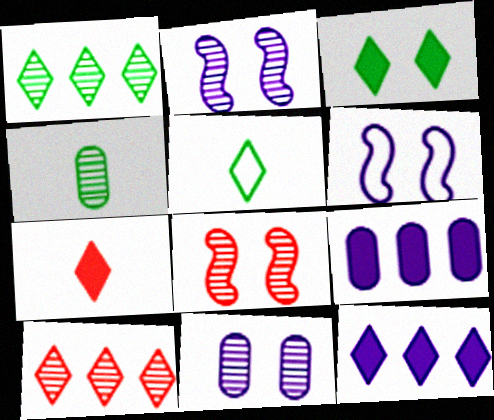[[1, 3, 5], 
[2, 4, 10], 
[3, 7, 12], 
[5, 8, 9]]